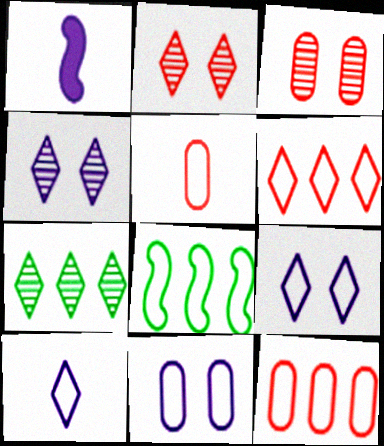[[5, 8, 9]]